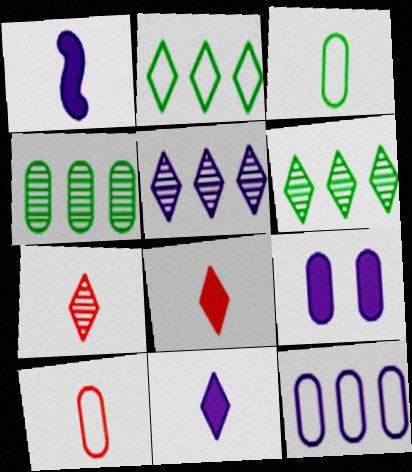[[1, 3, 7], 
[4, 9, 10]]